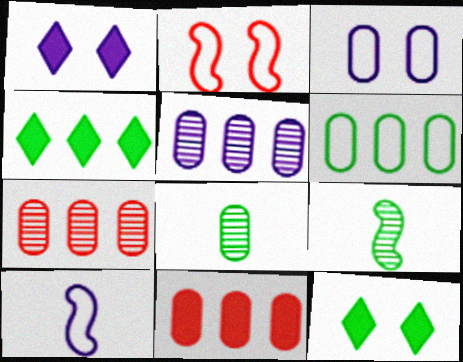[[1, 5, 10], 
[3, 8, 11], 
[5, 6, 11], 
[6, 9, 12], 
[7, 10, 12]]